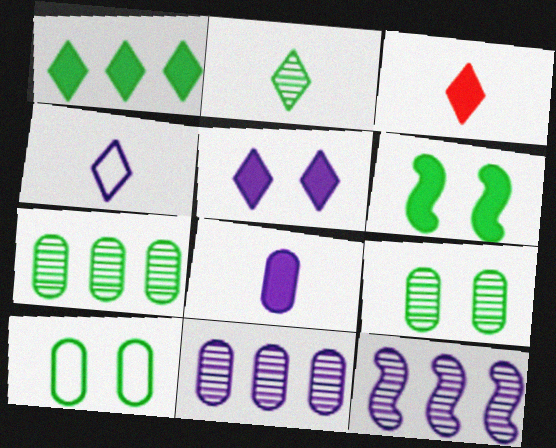[[1, 3, 5], 
[2, 3, 4], 
[3, 10, 12]]